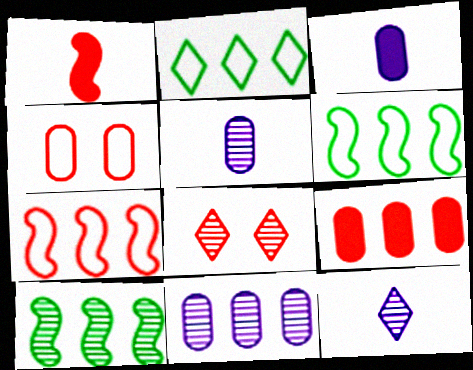[[3, 6, 8], 
[5, 8, 10]]